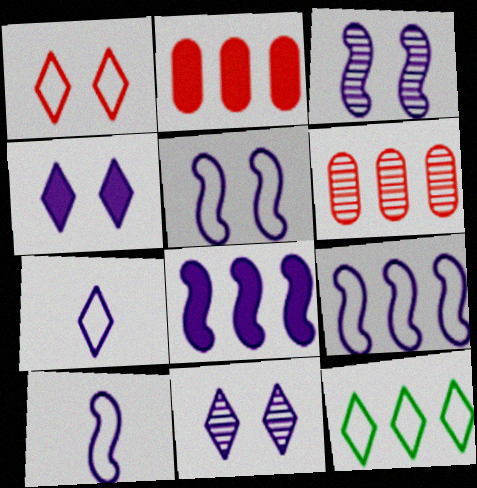[[1, 7, 12], 
[3, 8, 10], 
[5, 9, 10], 
[6, 8, 12]]